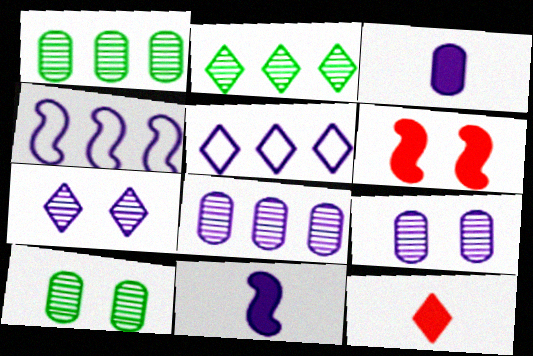[[3, 4, 7], 
[4, 10, 12], 
[5, 9, 11]]